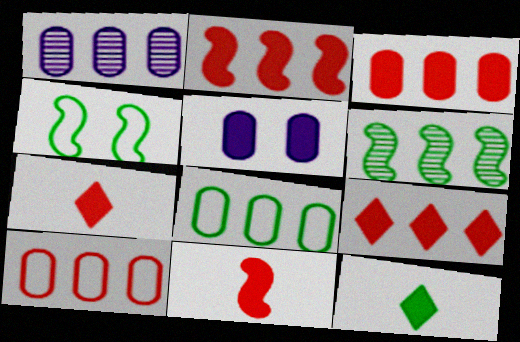[[1, 3, 8], 
[1, 4, 7], 
[2, 3, 9], 
[2, 5, 12]]